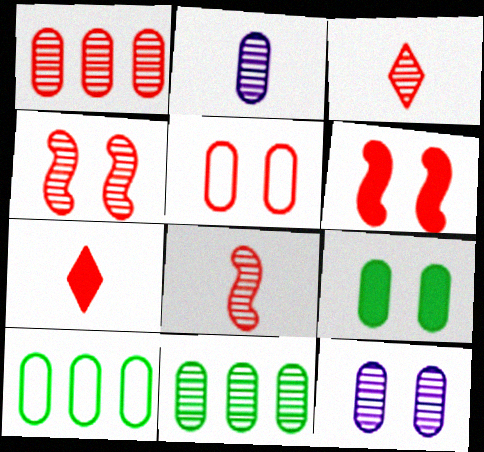[[1, 3, 4], 
[5, 9, 12]]